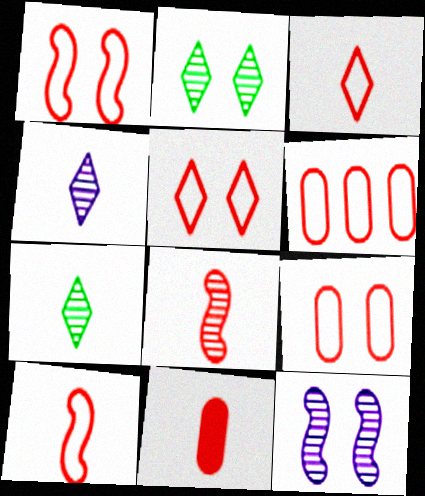[[1, 3, 6], 
[1, 5, 9], 
[3, 8, 11], 
[5, 6, 10]]